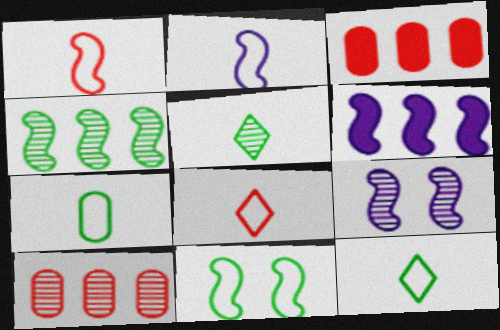[[2, 6, 9], 
[2, 7, 8], 
[3, 9, 12], 
[5, 9, 10]]